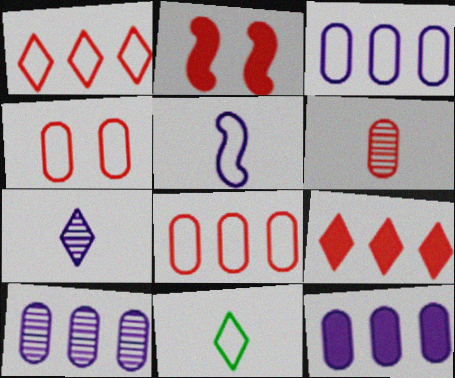[[1, 2, 6], 
[2, 10, 11], 
[3, 10, 12]]